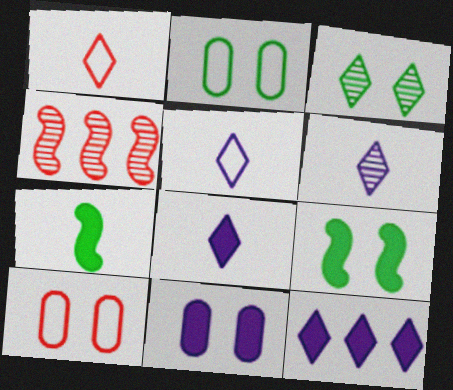[[1, 3, 12], 
[2, 3, 9], 
[2, 4, 8], 
[5, 6, 8]]